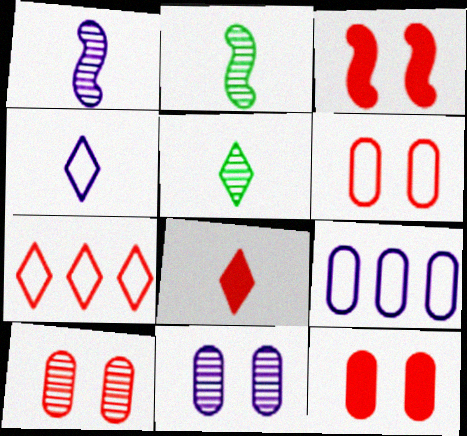[[3, 5, 9], 
[4, 5, 8], 
[6, 10, 12]]